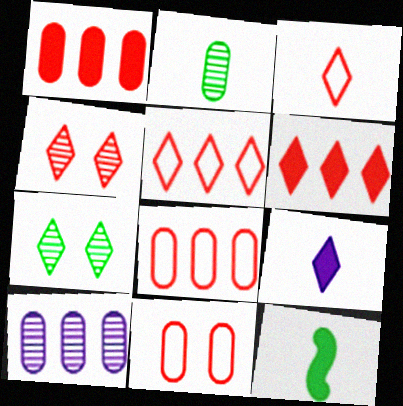[[3, 4, 6], 
[5, 7, 9]]